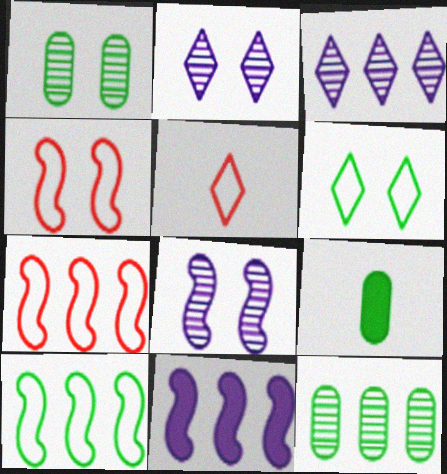[[1, 5, 11], 
[2, 7, 9], 
[3, 4, 9]]